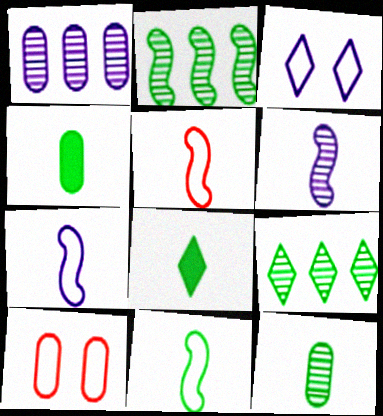[[1, 4, 10], 
[5, 7, 11], 
[8, 11, 12]]